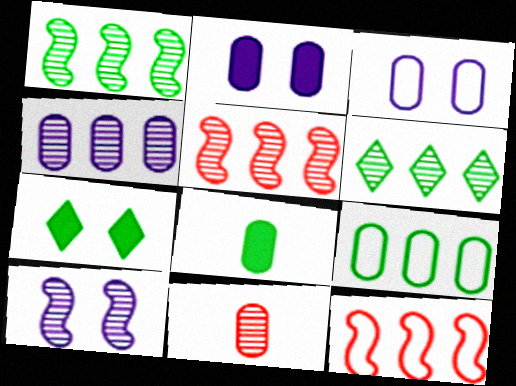[[2, 9, 11], 
[4, 5, 6], 
[6, 10, 11]]